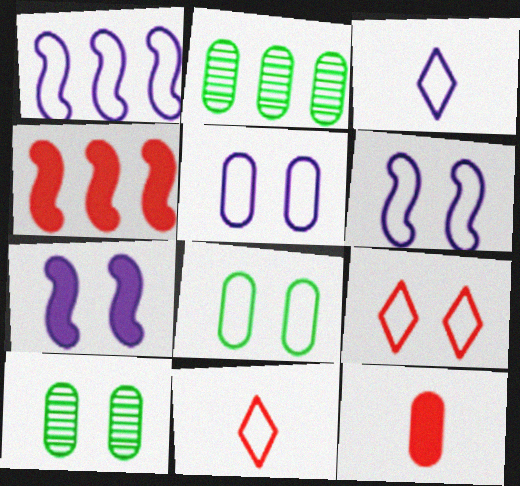[[1, 3, 5], 
[1, 8, 11], 
[2, 5, 12], 
[2, 7, 11], 
[3, 4, 10], 
[6, 8, 9], 
[7, 9, 10]]